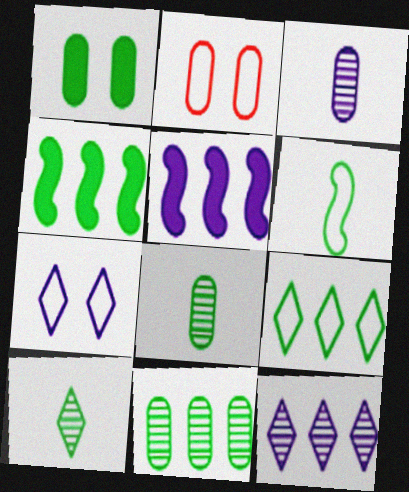[[2, 5, 10], 
[3, 5, 7], 
[4, 9, 11]]